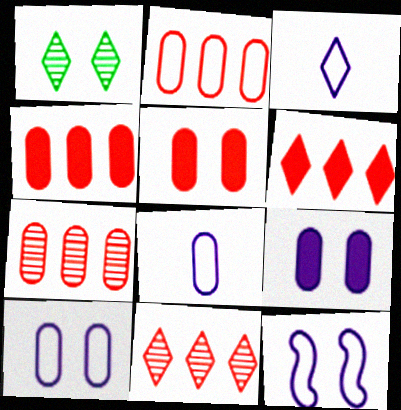[[1, 3, 6], 
[1, 5, 12], 
[2, 4, 7]]